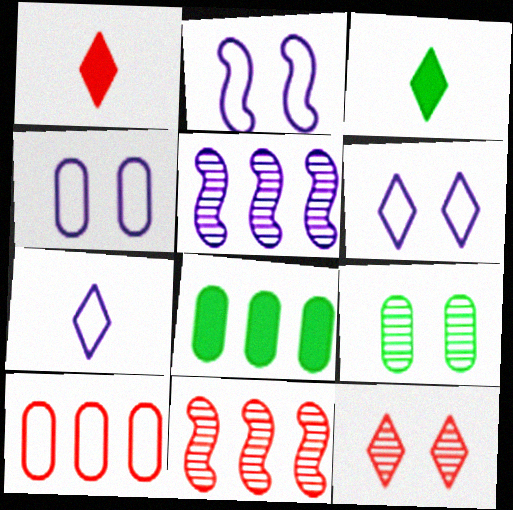[[2, 4, 6], 
[3, 4, 11]]